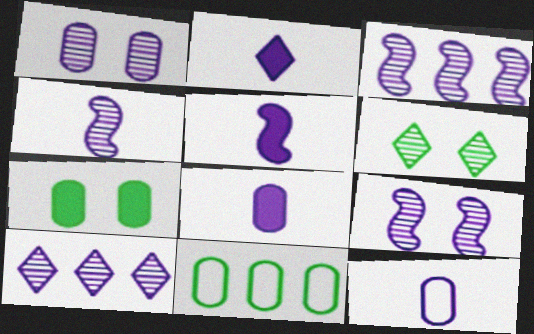[[1, 4, 10], 
[2, 4, 12], 
[2, 5, 8], 
[3, 4, 9]]